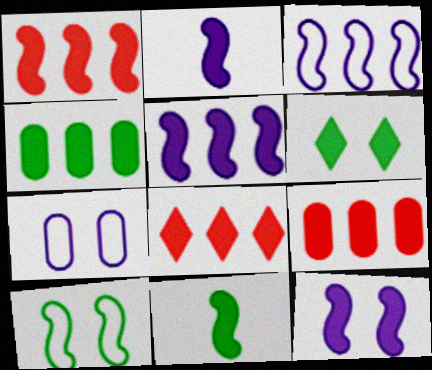[[1, 8, 9], 
[1, 11, 12], 
[2, 5, 12], 
[2, 6, 9], 
[4, 5, 8], 
[4, 6, 11]]